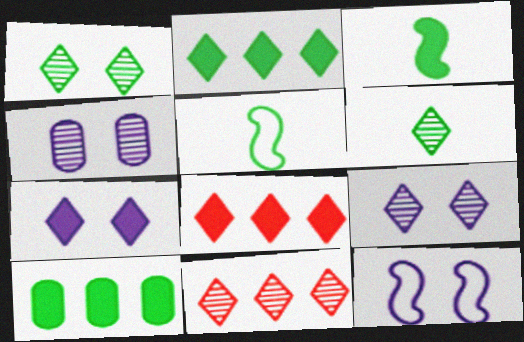[[1, 5, 10], 
[4, 5, 8], 
[4, 7, 12], 
[6, 9, 11]]